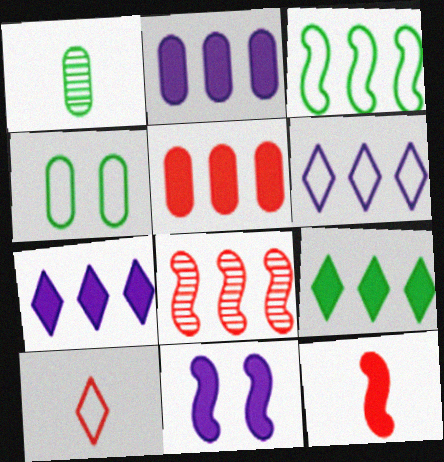[]